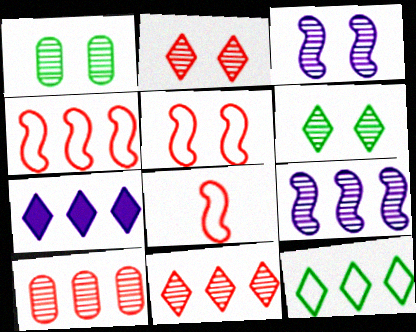[[1, 2, 3], 
[1, 7, 8], 
[4, 5, 8], 
[7, 11, 12]]